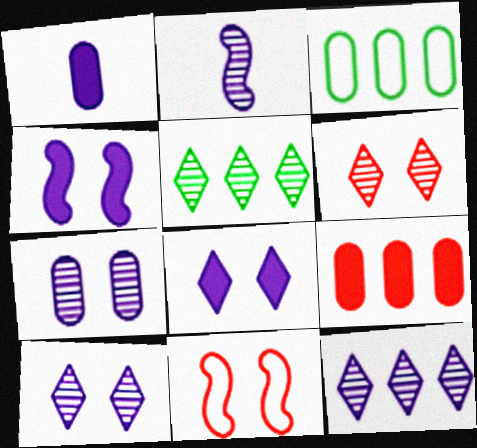[[1, 5, 11], 
[2, 7, 12]]